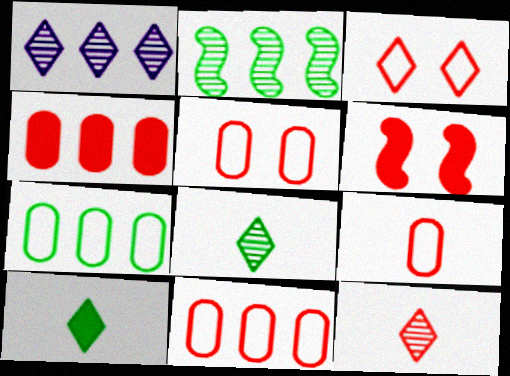[[1, 3, 10], 
[5, 9, 11], 
[6, 11, 12]]